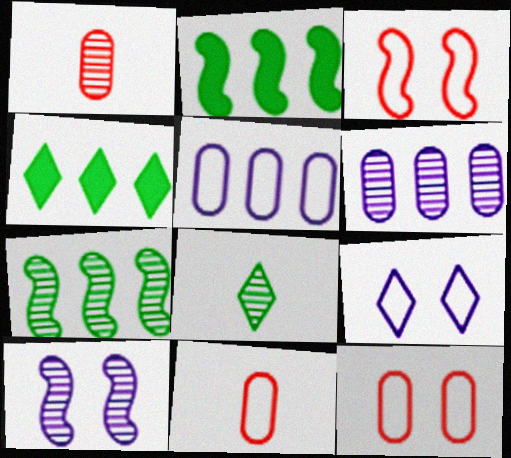[[1, 2, 9], 
[4, 10, 11]]